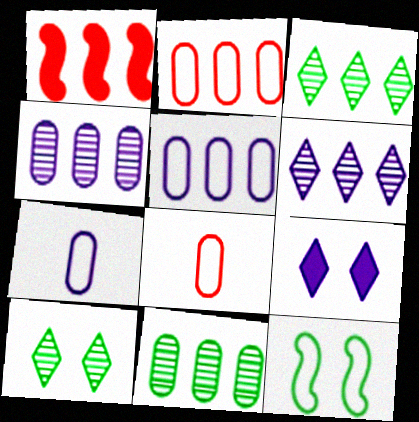[[1, 3, 5], 
[1, 7, 10]]